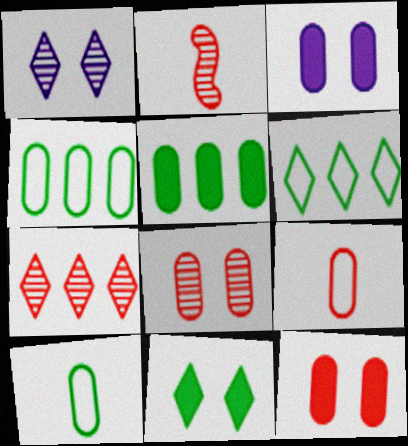[[2, 3, 6], 
[2, 7, 8]]